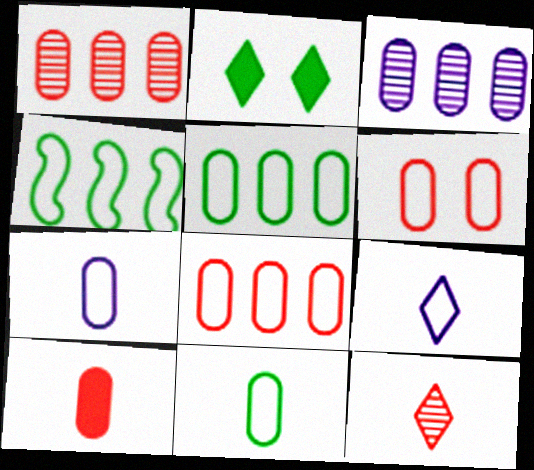[[1, 6, 10], 
[4, 6, 9], 
[5, 6, 7]]